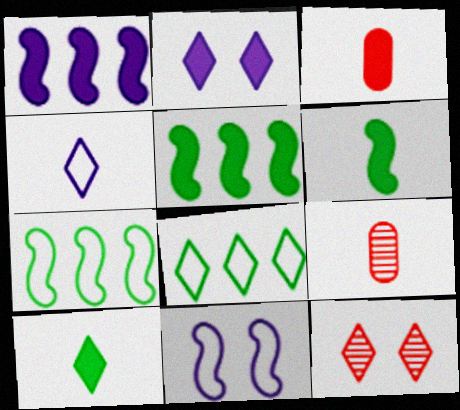[[2, 3, 5], 
[2, 7, 9], 
[4, 6, 9]]